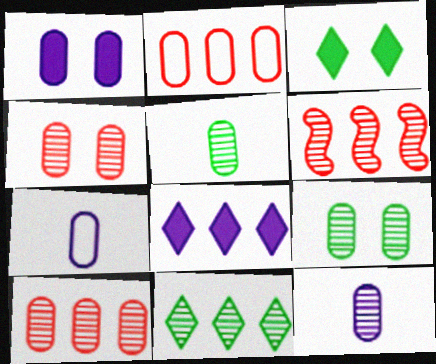[[1, 2, 5], 
[3, 6, 7], 
[9, 10, 12]]